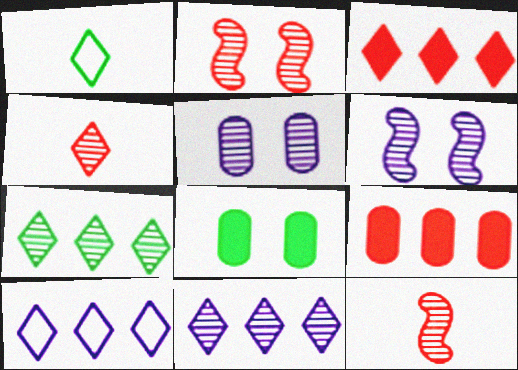[[1, 6, 9], 
[3, 7, 10], 
[5, 7, 12], 
[8, 10, 12]]